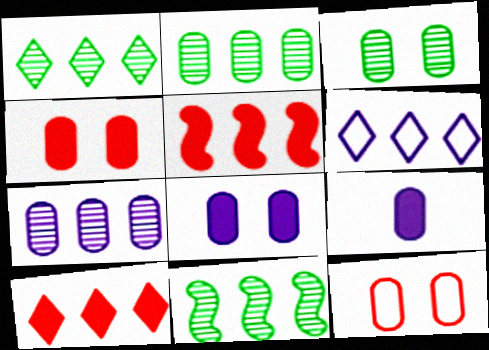[[1, 2, 11], 
[1, 6, 10], 
[2, 5, 6], 
[2, 9, 12], 
[3, 8, 12]]